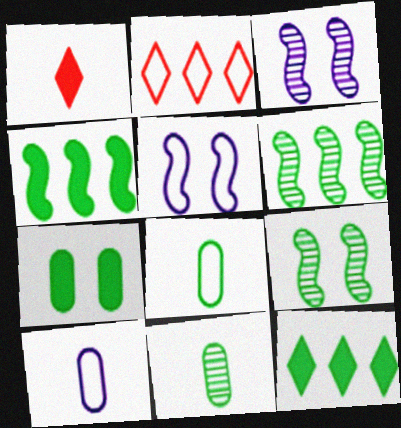[[2, 5, 8], 
[8, 9, 12]]